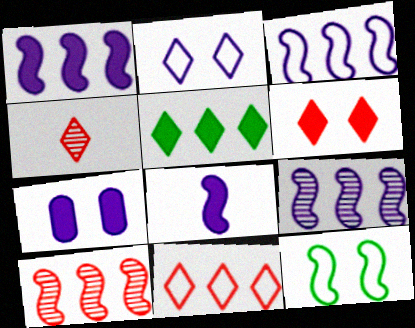[[1, 3, 9], 
[2, 4, 5], 
[4, 6, 11], 
[8, 10, 12]]